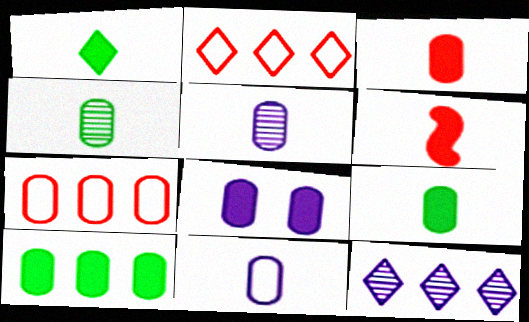[[3, 4, 11], 
[3, 8, 10], 
[4, 7, 8]]